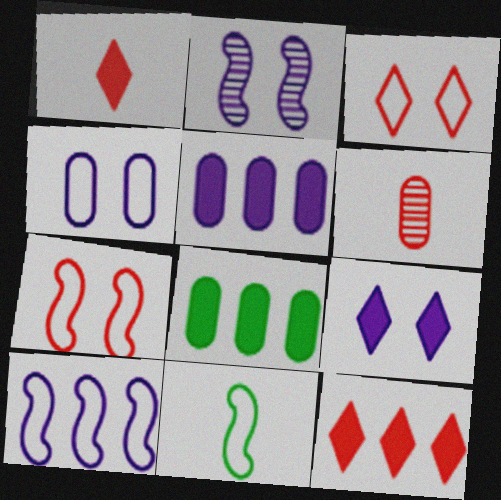[[2, 4, 9], 
[4, 6, 8], 
[6, 7, 12], 
[7, 10, 11]]